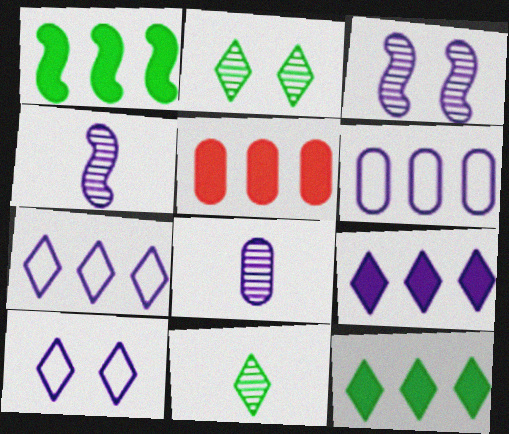[[1, 5, 9]]